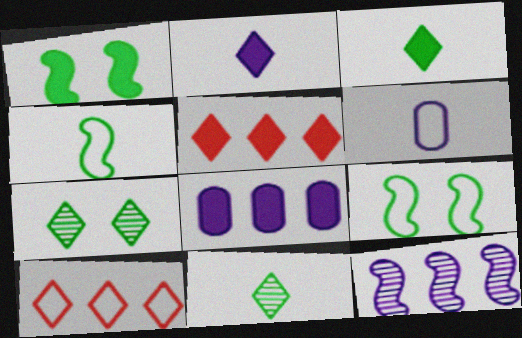[[2, 7, 10], 
[6, 9, 10]]